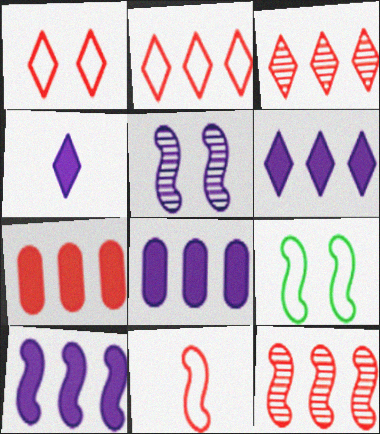[[2, 7, 12], 
[6, 8, 10]]